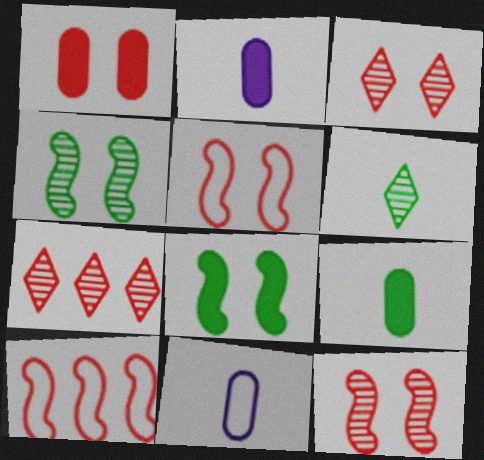[[1, 3, 5], 
[7, 8, 11]]